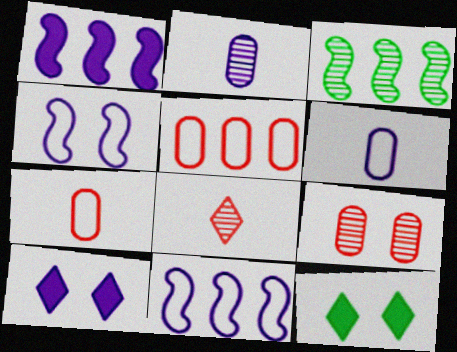[[2, 10, 11], 
[3, 7, 10], 
[4, 9, 12]]